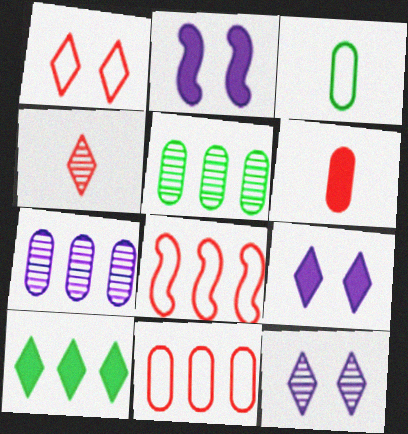[[2, 6, 10], 
[7, 8, 10]]